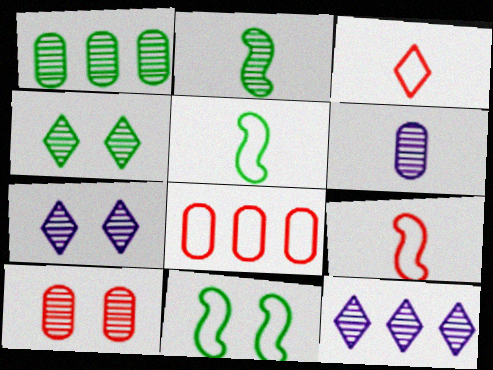[[1, 2, 4], 
[1, 6, 10], 
[2, 10, 12]]